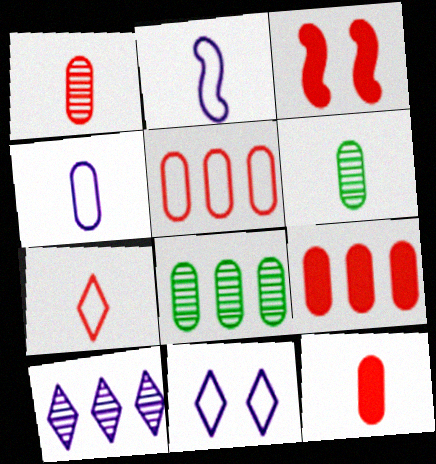[[4, 6, 12]]